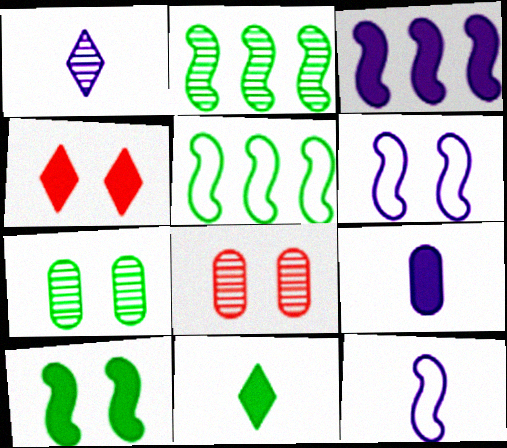[[1, 2, 8], 
[1, 9, 12], 
[4, 6, 7], 
[5, 7, 11]]